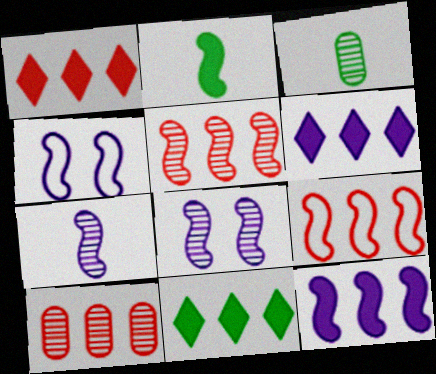[[1, 3, 4], 
[1, 6, 11], 
[1, 9, 10], 
[2, 4, 5], 
[2, 8, 9], 
[4, 7, 12]]